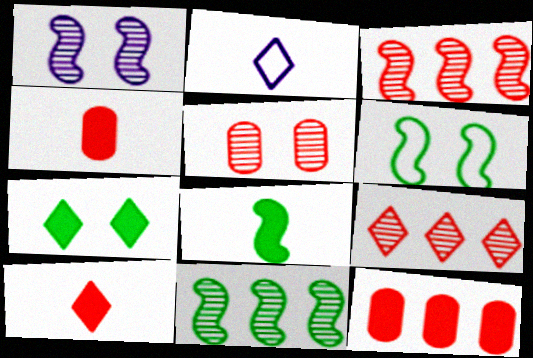[[2, 7, 9], 
[6, 8, 11]]